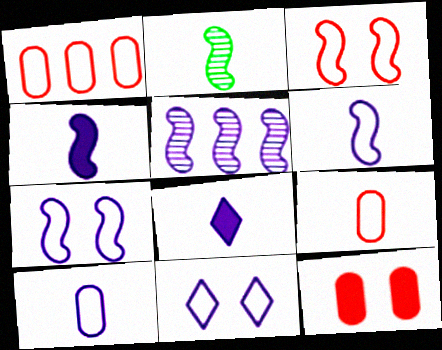[[2, 8, 9], 
[4, 5, 7]]